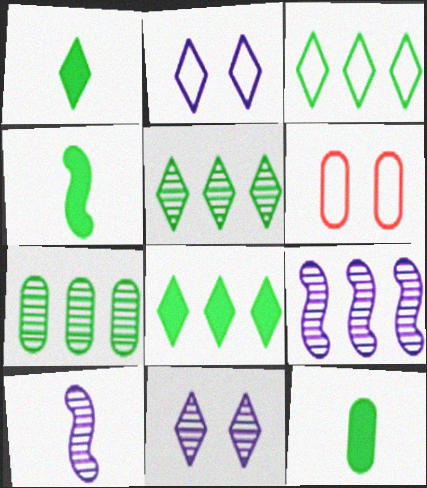[[1, 4, 12], 
[1, 6, 9], 
[3, 5, 8], 
[6, 8, 10]]